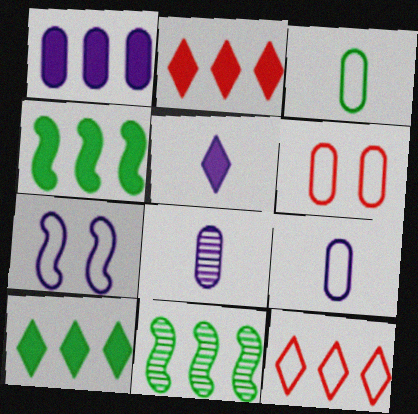[[1, 2, 4], 
[1, 11, 12], 
[3, 7, 12], 
[5, 6, 11]]